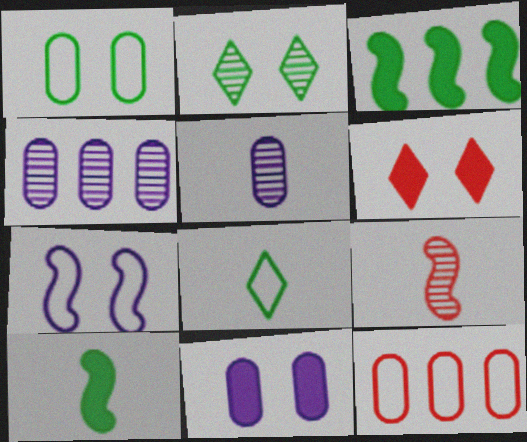[[2, 4, 9], 
[3, 7, 9], 
[6, 9, 12], 
[7, 8, 12]]